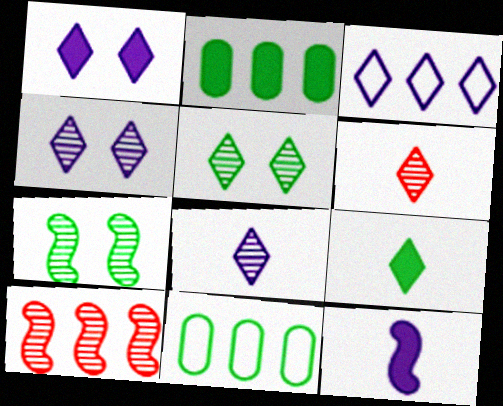[[1, 3, 8], 
[2, 3, 10], 
[7, 9, 11]]